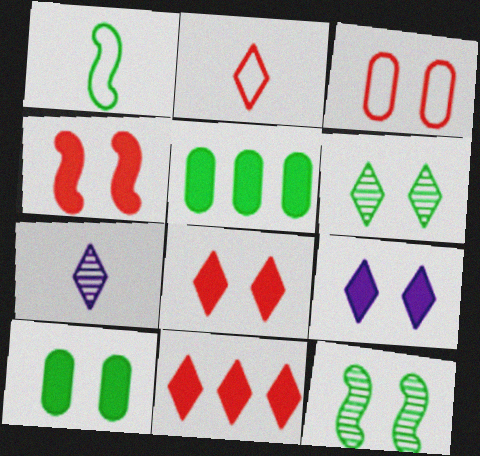[[1, 5, 6], 
[3, 9, 12], 
[4, 9, 10]]